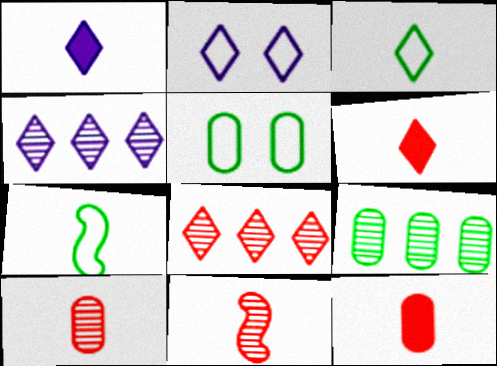[[1, 2, 4], 
[1, 7, 10]]